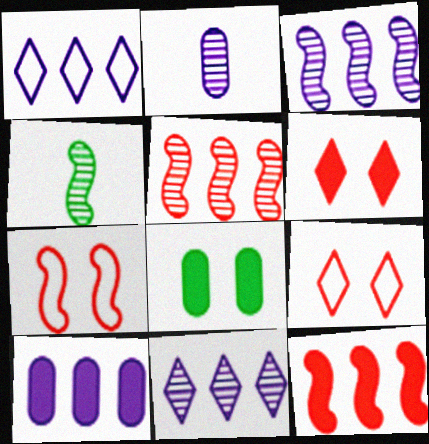[[1, 3, 10], 
[4, 9, 10]]